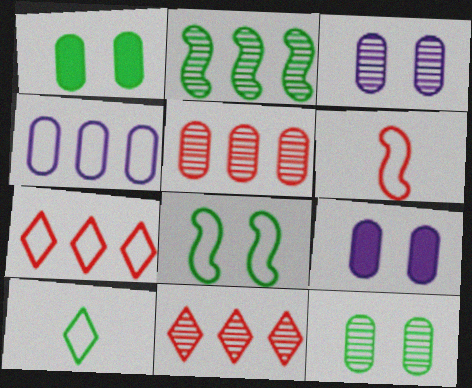[[1, 2, 10]]